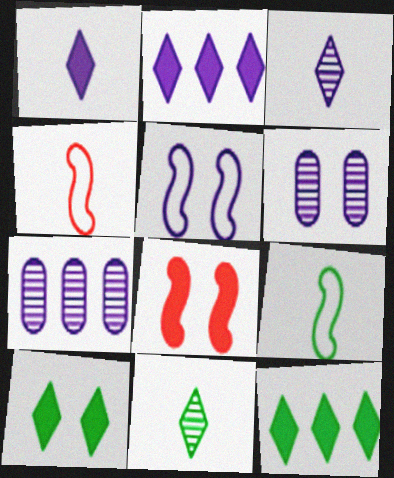[[1, 5, 7], 
[4, 6, 12], 
[4, 7, 10]]